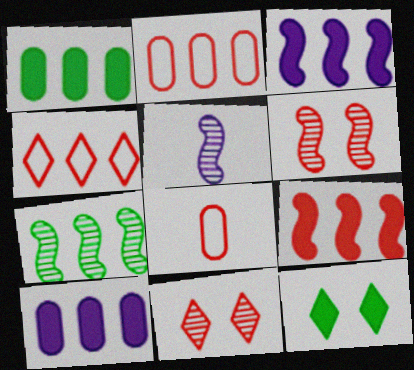[[2, 5, 12], 
[4, 7, 10], 
[5, 6, 7], 
[8, 9, 11]]